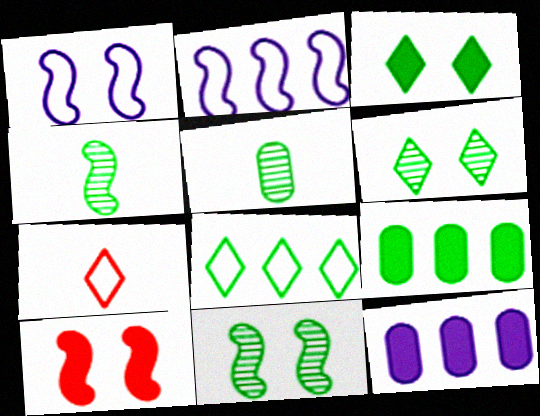[[1, 10, 11], 
[2, 4, 10], 
[7, 11, 12]]